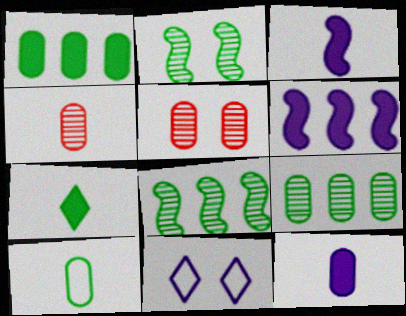[[4, 10, 12]]